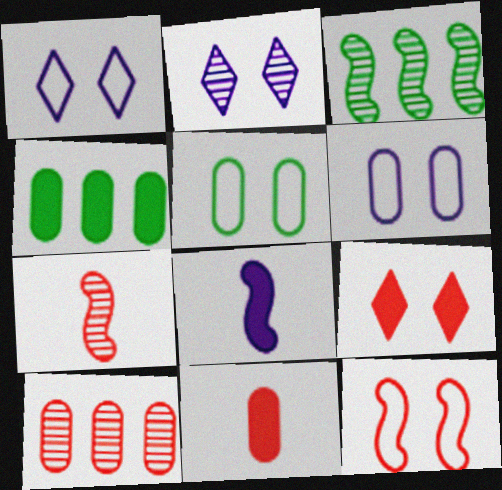[[1, 3, 11], 
[1, 4, 7], 
[1, 5, 12], 
[3, 8, 12], 
[4, 8, 9]]